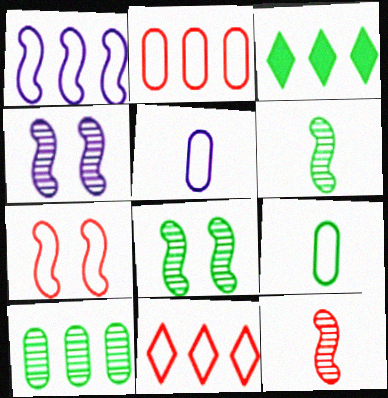[[3, 8, 9]]